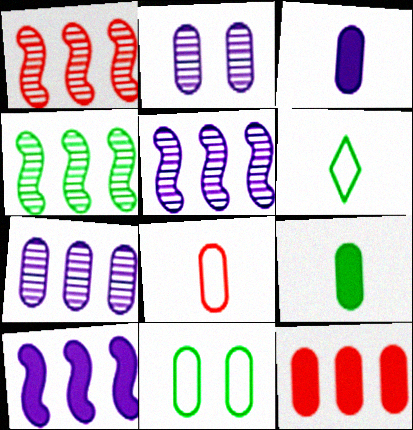[[1, 4, 5]]